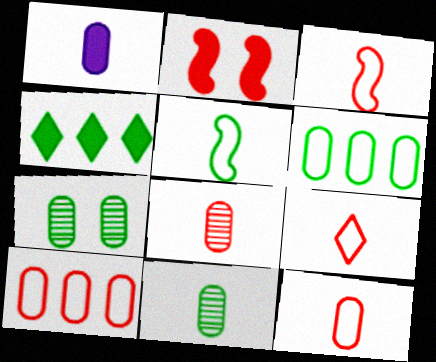[[1, 2, 4], 
[1, 7, 10], 
[1, 11, 12], 
[3, 9, 12], 
[4, 5, 7]]